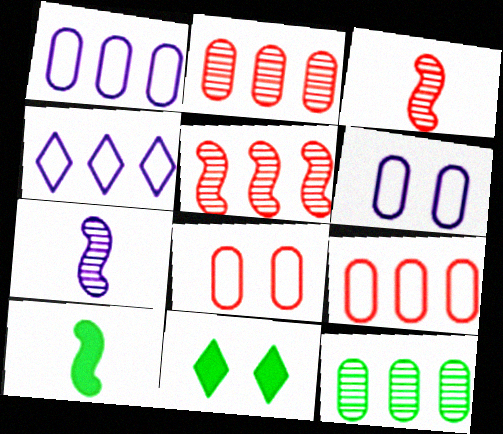[[1, 3, 11], 
[7, 9, 11]]